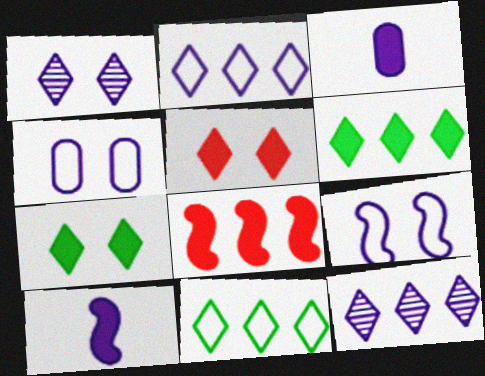[[3, 7, 8], 
[3, 9, 12], 
[4, 10, 12]]